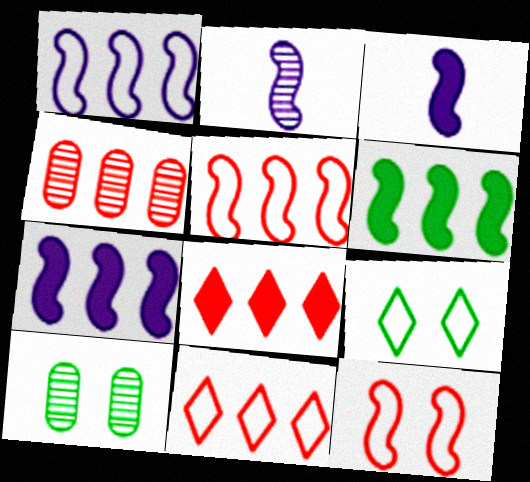[[2, 6, 12], 
[3, 4, 9], 
[3, 10, 11], 
[4, 5, 8]]